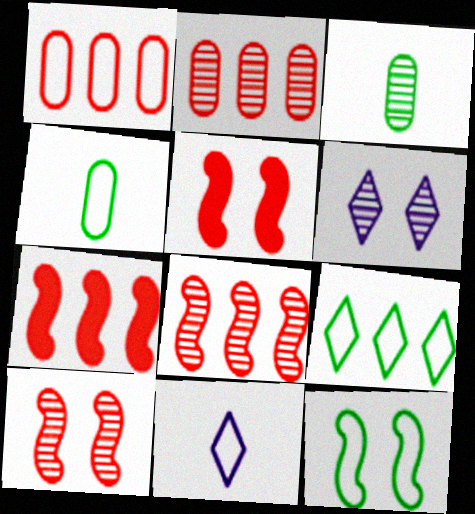[[1, 11, 12], 
[3, 6, 8], 
[4, 6, 7], 
[4, 9, 12]]